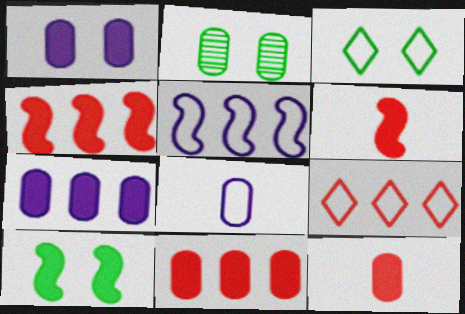[[2, 3, 10], 
[2, 8, 11]]